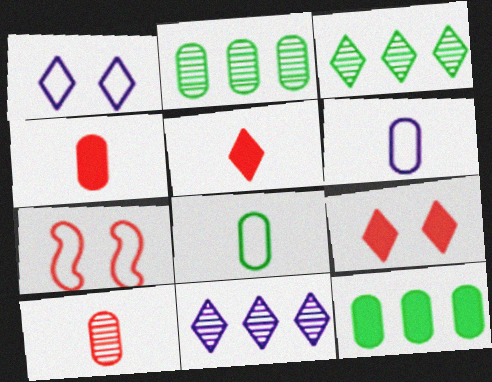[[1, 3, 5]]